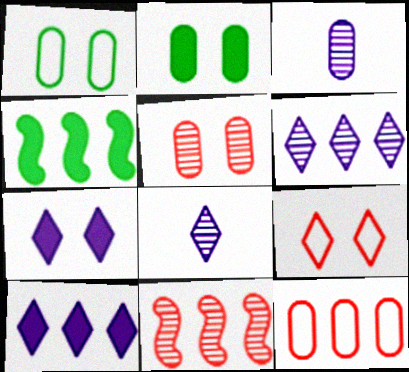[[2, 3, 12], 
[3, 4, 9], 
[4, 6, 12]]